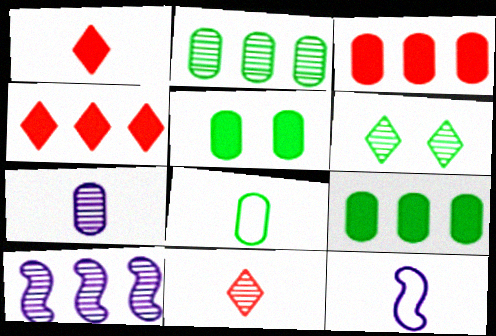[[2, 5, 8], 
[3, 6, 12]]